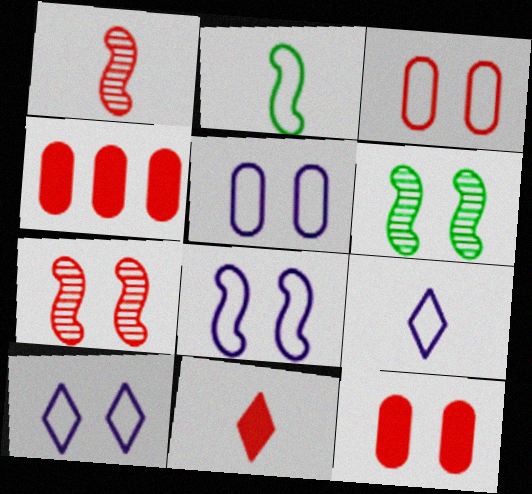[[4, 6, 9], 
[5, 8, 10], 
[6, 10, 12]]